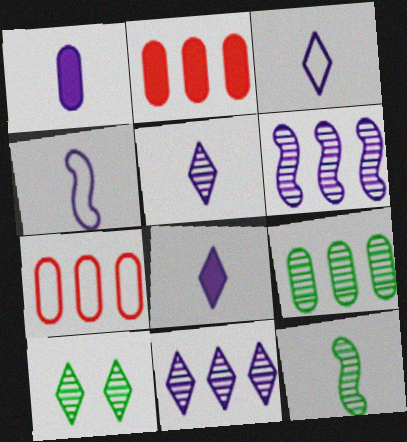[[1, 4, 5], 
[2, 4, 10], 
[3, 5, 8], 
[9, 10, 12]]